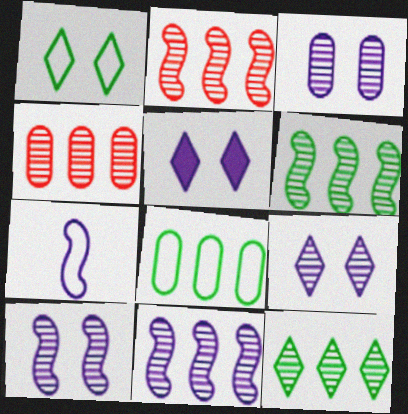[[2, 6, 11], 
[3, 9, 10], 
[4, 11, 12]]